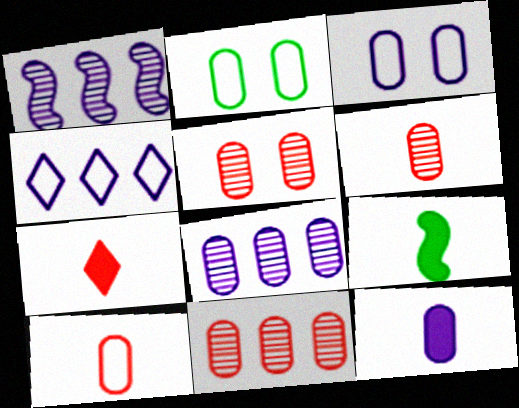[[1, 2, 7], 
[2, 11, 12], 
[3, 8, 12], 
[4, 5, 9], 
[5, 6, 11], 
[7, 9, 12]]